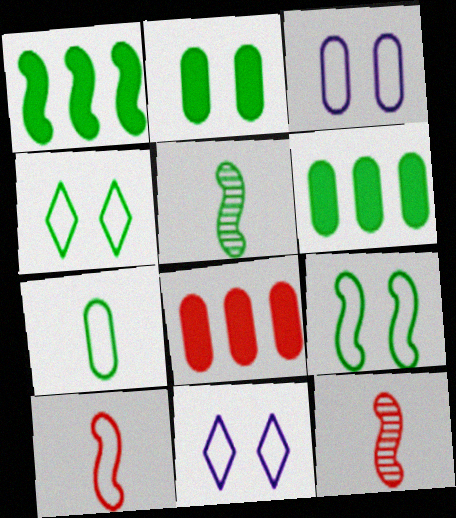[[1, 5, 9], 
[4, 5, 6], 
[5, 8, 11], 
[6, 11, 12]]